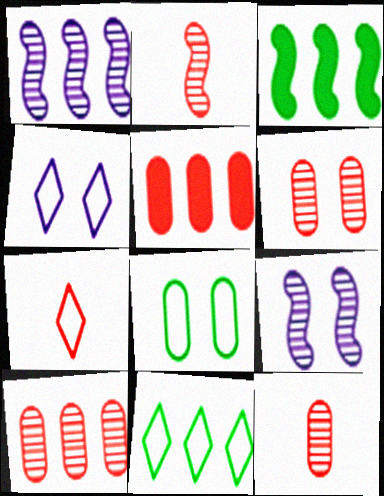[[1, 5, 11], 
[3, 4, 12], 
[4, 7, 11], 
[6, 10, 12]]